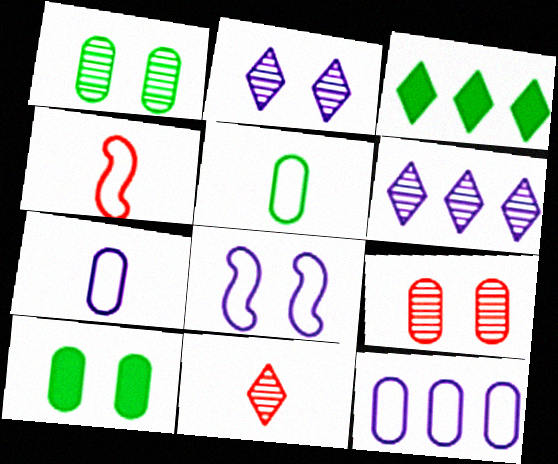[[4, 6, 10]]